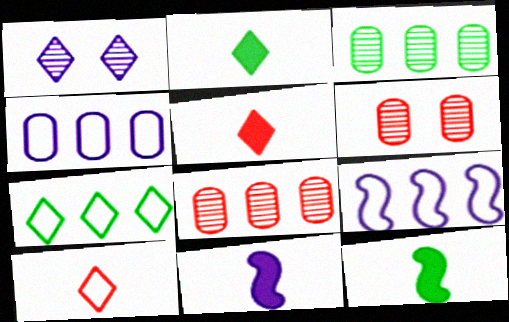[[1, 4, 11], 
[1, 5, 7], 
[2, 6, 9], 
[6, 7, 11]]